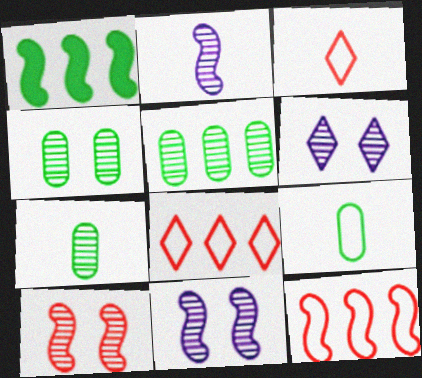[[4, 5, 7], 
[4, 6, 10]]